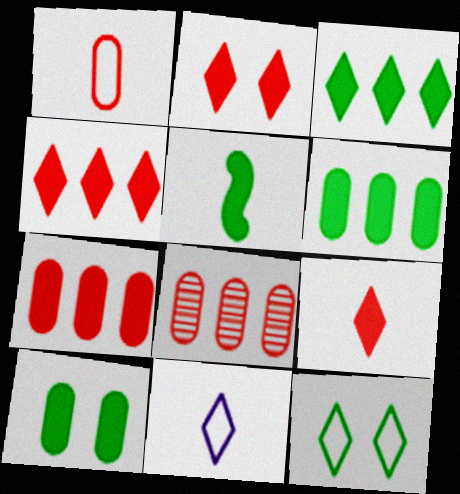[[2, 4, 9], 
[3, 5, 10]]